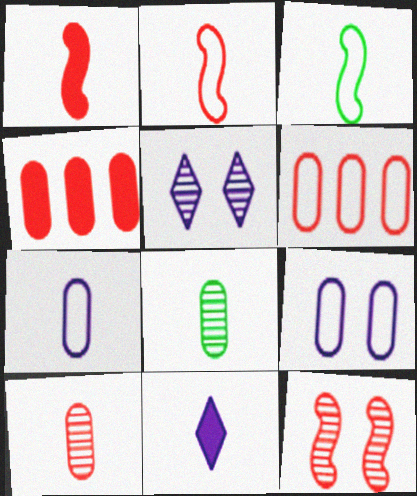[[2, 8, 11], 
[3, 4, 5], 
[3, 10, 11], 
[4, 8, 9]]